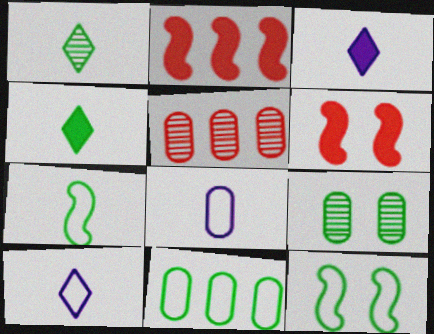[[2, 9, 10], 
[3, 5, 12]]